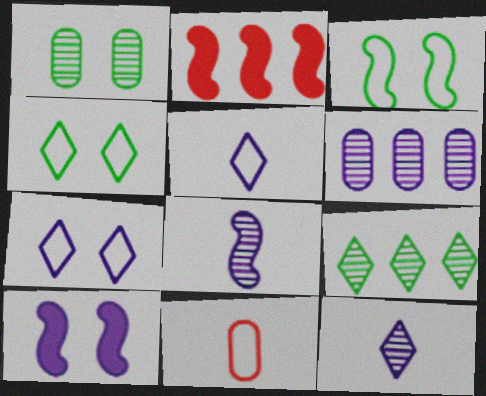[[1, 2, 5], 
[2, 3, 8], 
[5, 6, 10], 
[9, 10, 11]]